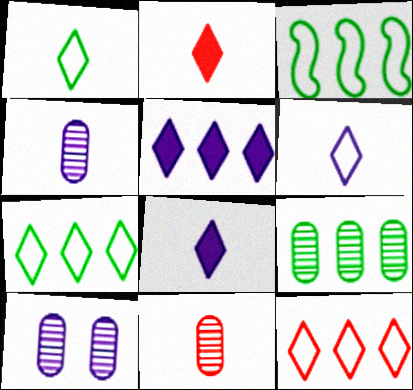[[2, 3, 10], 
[9, 10, 11]]